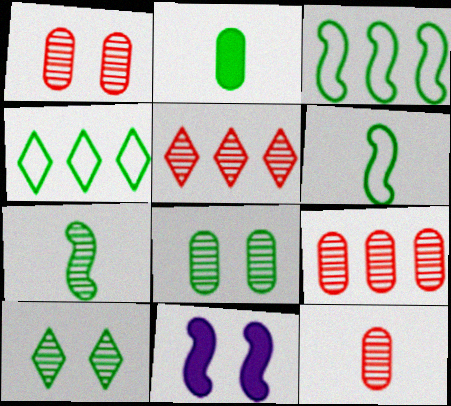[[1, 9, 12], 
[2, 3, 10], 
[4, 11, 12]]